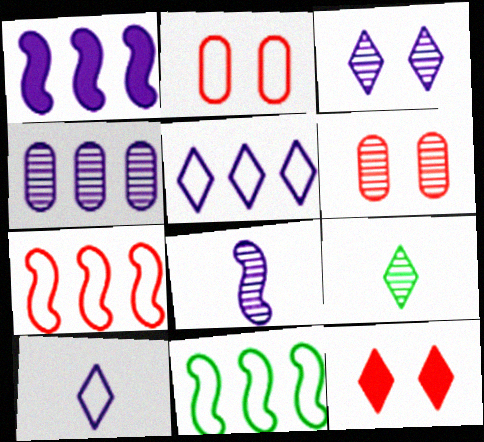[[1, 2, 9], 
[1, 4, 5], 
[2, 10, 11], 
[3, 4, 8], 
[5, 9, 12]]